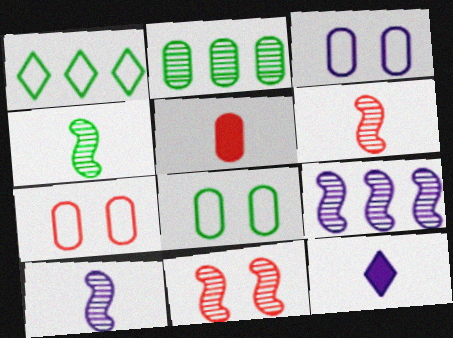[[2, 3, 5], 
[3, 7, 8], 
[3, 9, 12], 
[4, 6, 10], 
[4, 9, 11]]